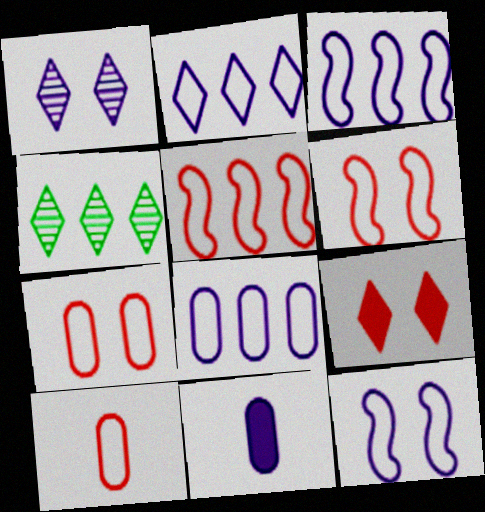[[1, 3, 11], 
[2, 3, 8], 
[4, 6, 11]]